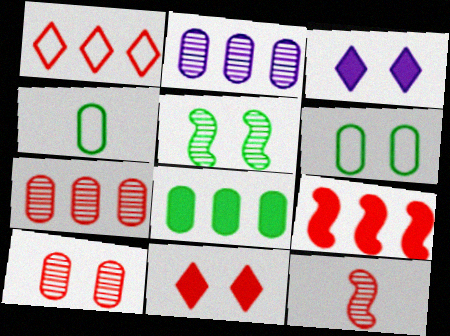[[1, 7, 9]]